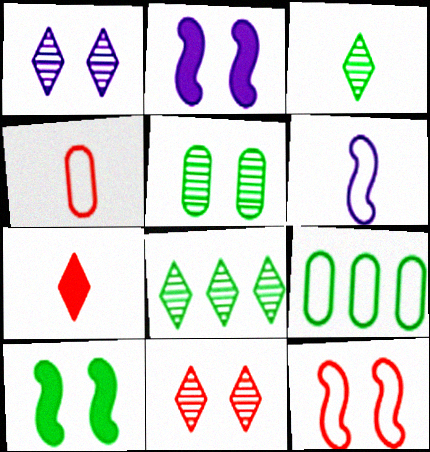[[2, 4, 8], 
[3, 9, 10]]